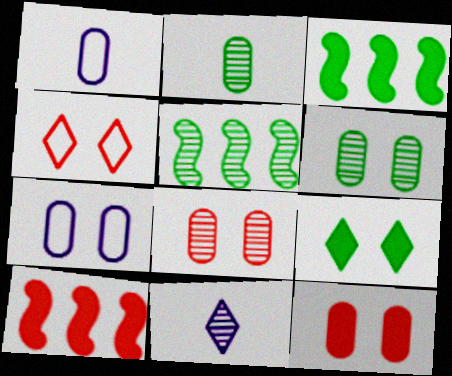[[5, 8, 11], 
[6, 7, 12]]